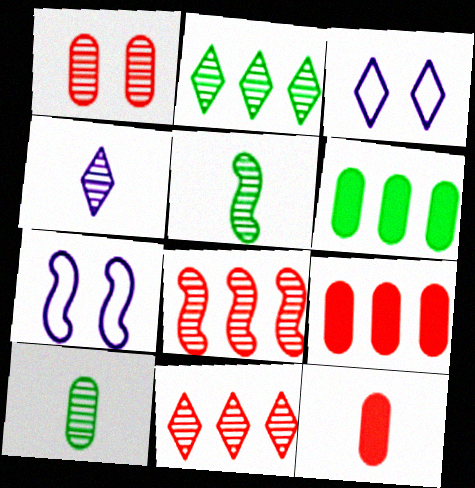[[2, 7, 12], 
[3, 5, 9]]